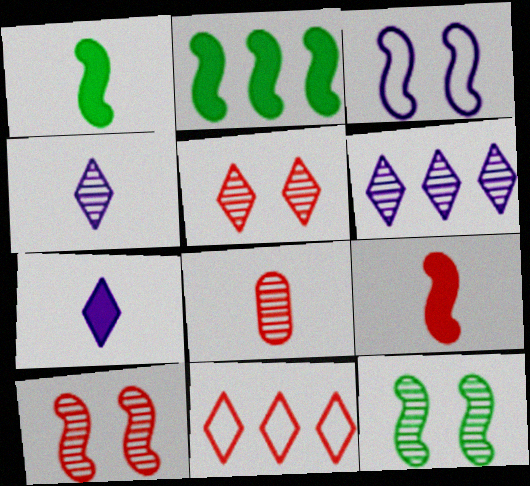[[6, 8, 12]]